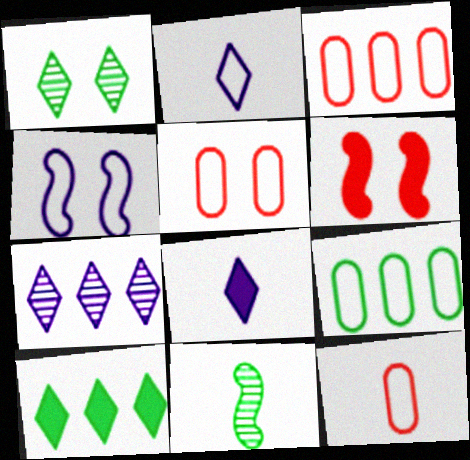[[3, 5, 12], 
[8, 11, 12]]